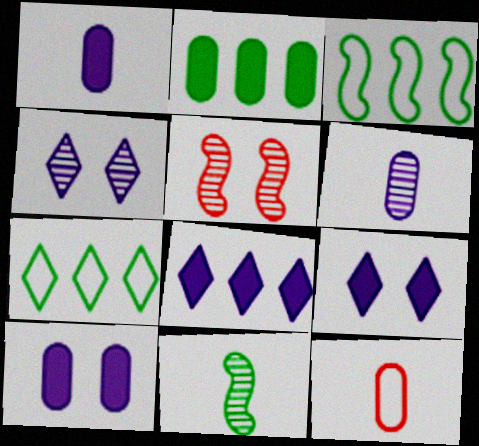[[1, 5, 7]]